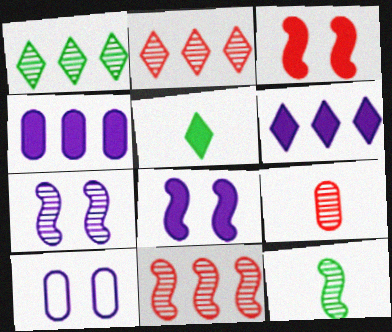[[1, 7, 9], 
[3, 4, 5], 
[5, 10, 11], 
[7, 11, 12]]